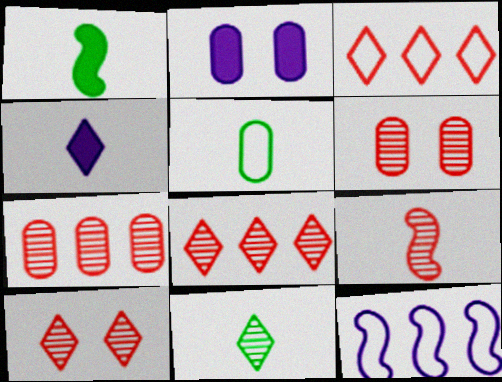[[1, 5, 11], 
[2, 5, 7], 
[4, 5, 9], 
[6, 8, 9], 
[7, 9, 10]]